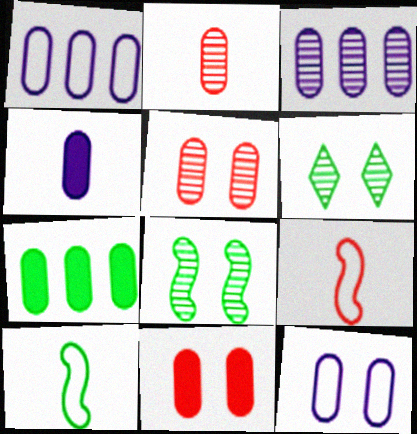[[2, 7, 12], 
[3, 4, 12], 
[4, 7, 11], 
[6, 7, 10]]